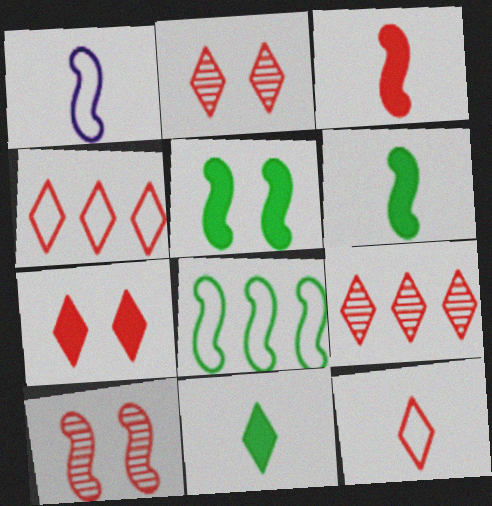[[7, 9, 12]]